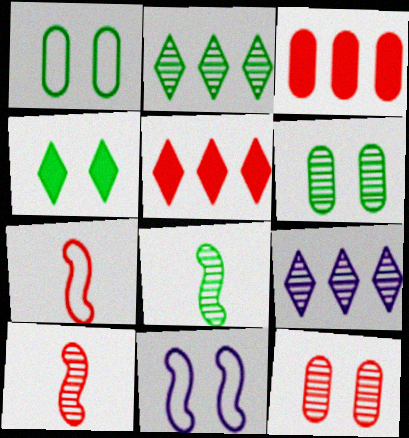[[2, 6, 8], 
[4, 11, 12], 
[5, 7, 12], 
[6, 9, 10], 
[8, 9, 12]]